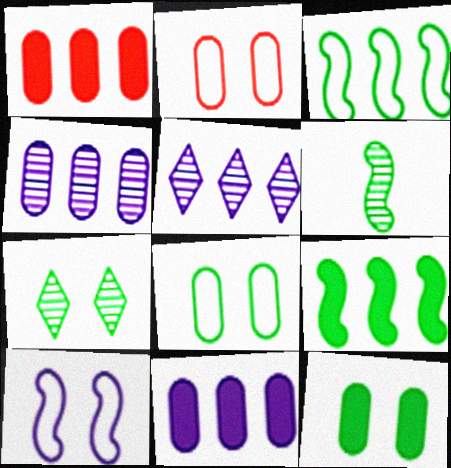[[1, 3, 5]]